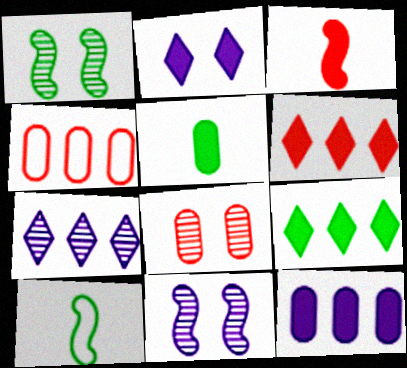[]